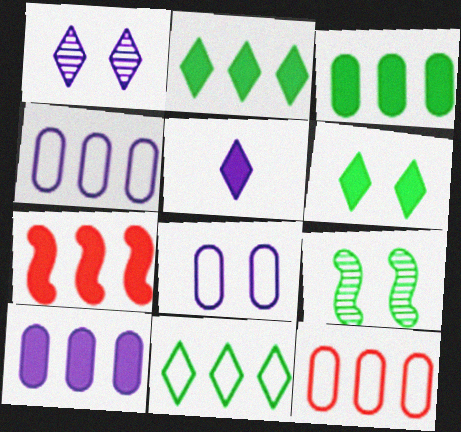[[2, 7, 10], 
[5, 9, 12]]